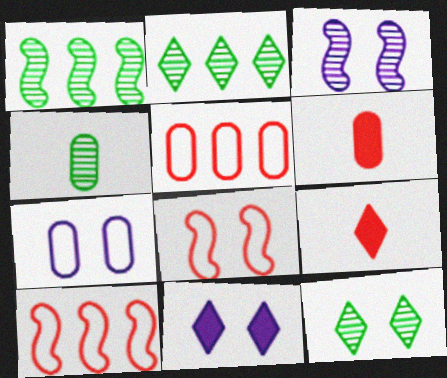[[1, 4, 12], 
[1, 7, 9], 
[3, 7, 11], 
[4, 10, 11]]